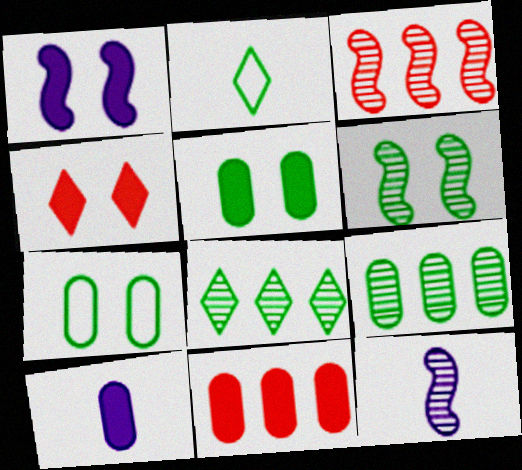[[1, 4, 5], 
[3, 6, 12], 
[5, 10, 11]]